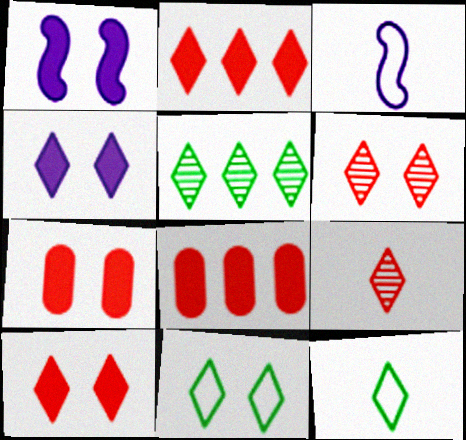[[3, 5, 7], 
[4, 6, 11]]